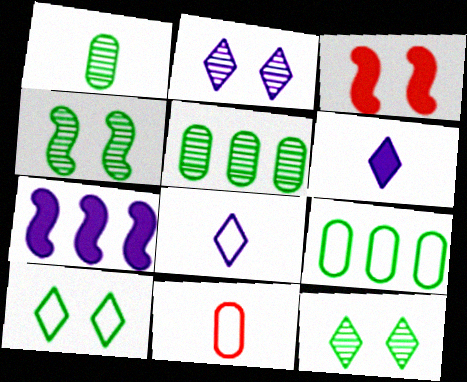[[3, 5, 8], 
[7, 11, 12]]